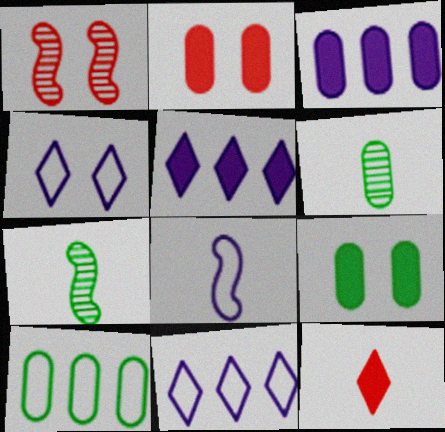[[1, 4, 9], 
[2, 7, 11], 
[6, 8, 12], 
[6, 9, 10]]